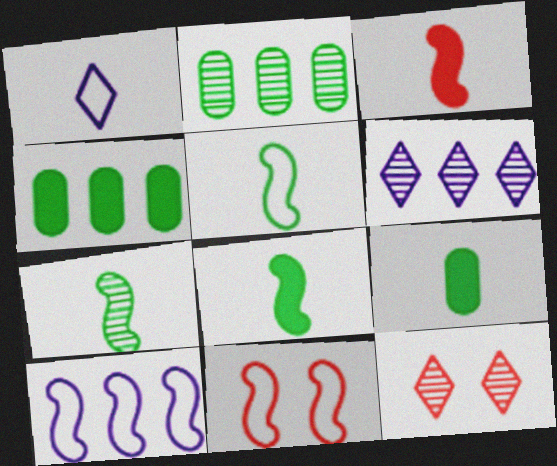[[5, 7, 8], 
[5, 10, 11], 
[6, 9, 11], 
[9, 10, 12]]